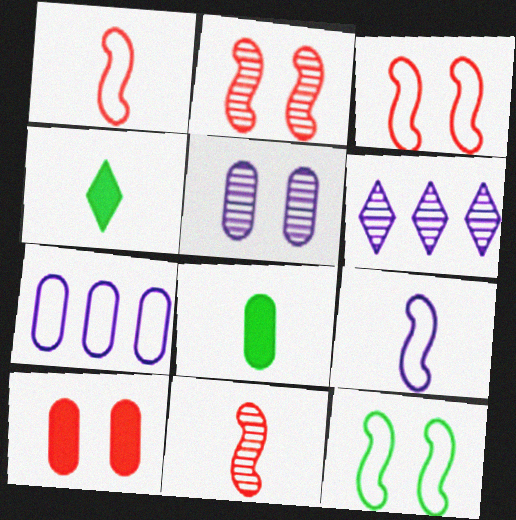[[2, 4, 7], 
[3, 6, 8]]